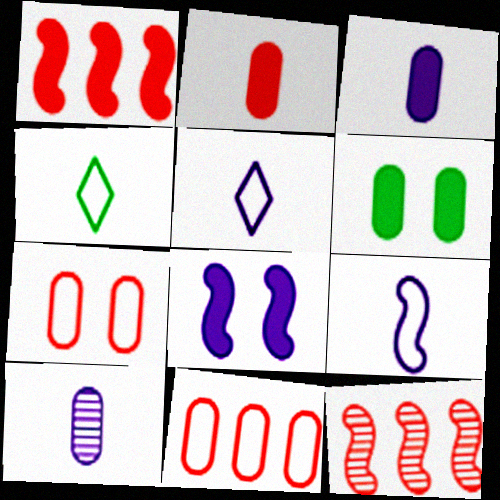[[5, 6, 12], 
[6, 10, 11]]